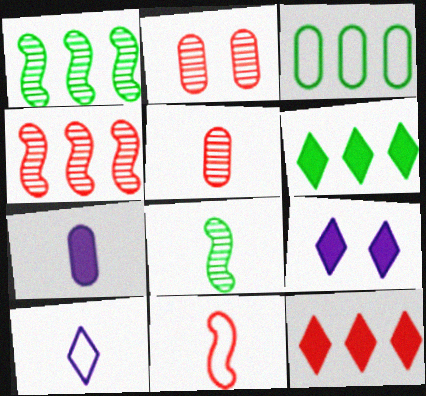[[1, 3, 6], 
[2, 3, 7], 
[2, 11, 12]]